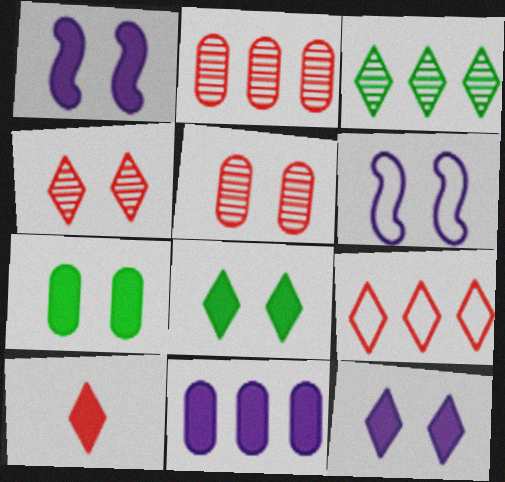[[4, 6, 7], 
[4, 9, 10], 
[5, 6, 8]]